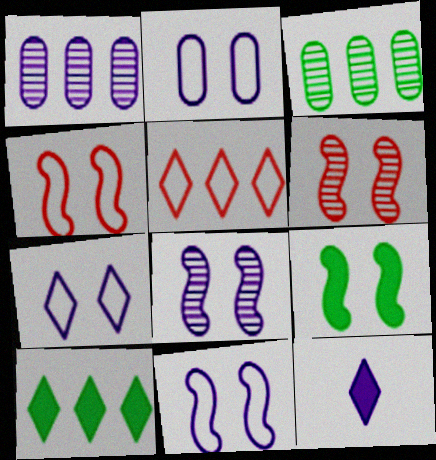[[1, 11, 12], 
[2, 7, 11], 
[3, 4, 12], 
[4, 8, 9], 
[6, 9, 11]]